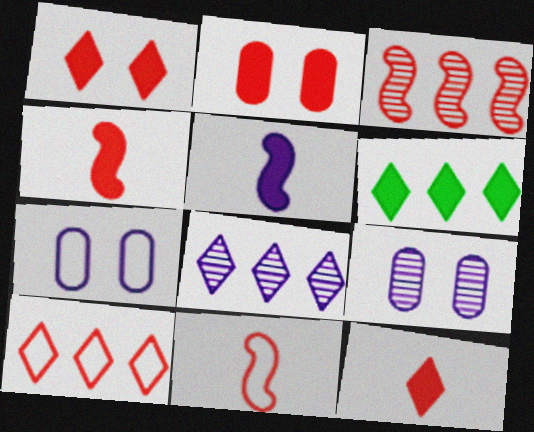[[2, 5, 6], 
[5, 7, 8], 
[6, 8, 10], 
[6, 9, 11]]